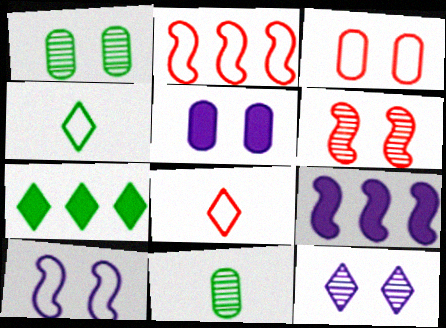[[1, 3, 5], 
[1, 6, 12], 
[1, 8, 9], 
[2, 3, 8], 
[5, 10, 12], 
[7, 8, 12]]